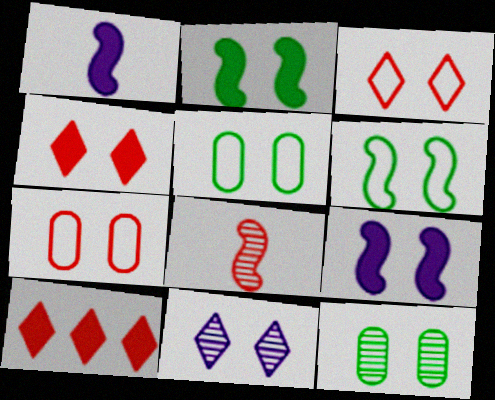[[2, 7, 11], 
[3, 9, 12], 
[7, 8, 10]]